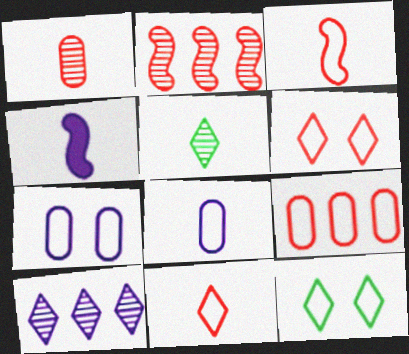[[3, 6, 9], 
[4, 7, 10]]